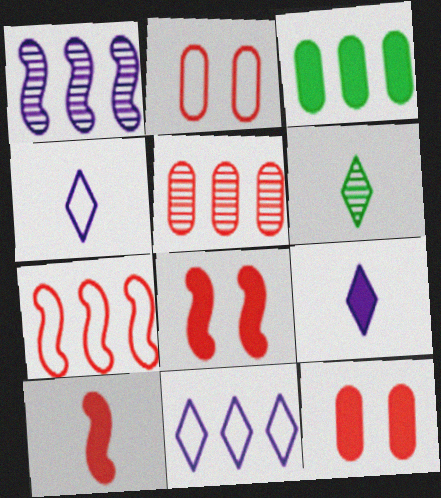[[3, 8, 9]]